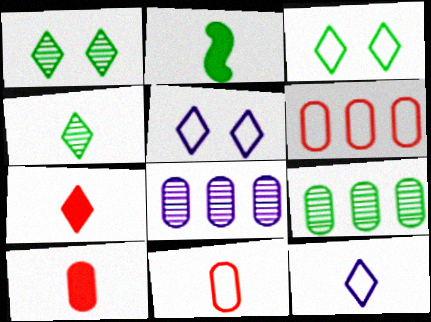[[2, 3, 9], 
[4, 7, 12]]